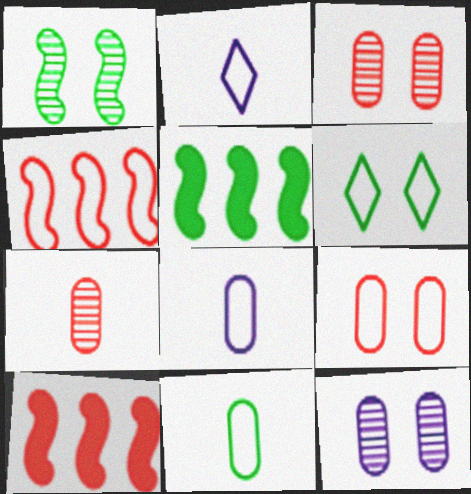[[2, 3, 5], 
[4, 6, 8]]